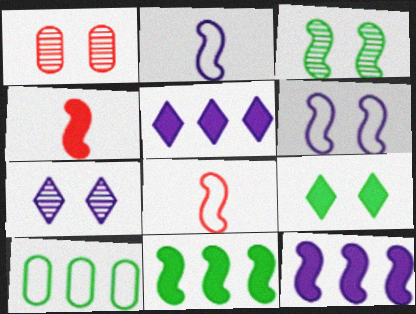[[1, 3, 7], 
[1, 6, 9], 
[3, 8, 12], 
[4, 7, 10]]